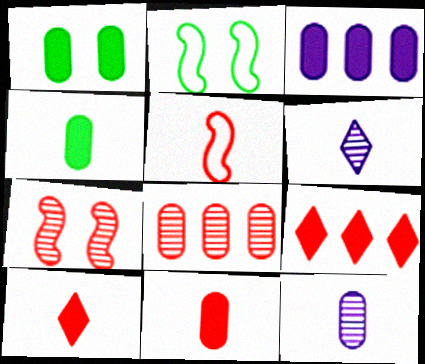[[1, 3, 11], 
[2, 9, 12], 
[4, 5, 6]]